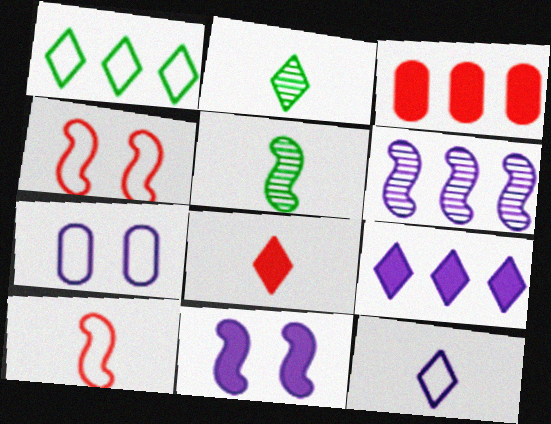[[1, 3, 6], 
[1, 7, 10], 
[2, 8, 12]]